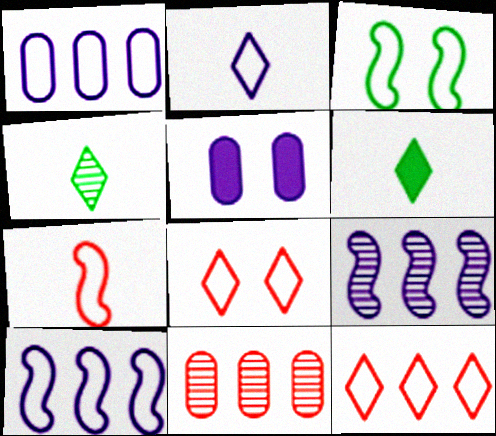[[2, 5, 9], 
[3, 7, 10]]